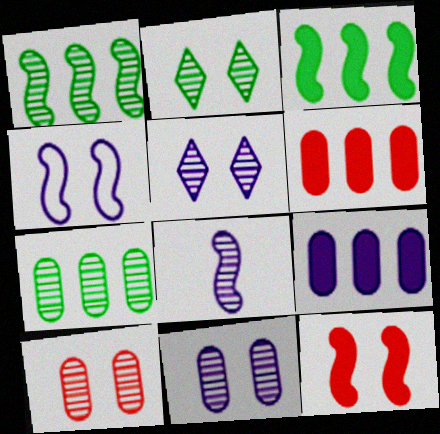[]